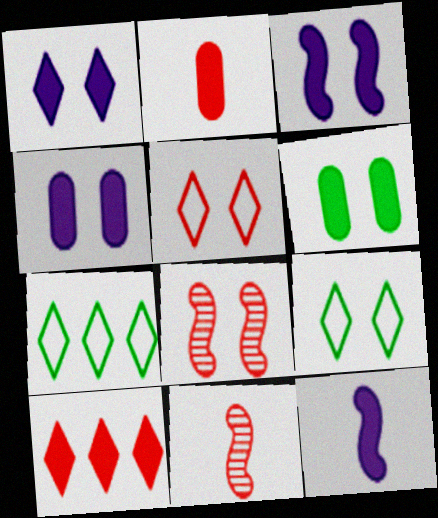[[1, 3, 4], 
[4, 7, 11], 
[4, 8, 9], 
[6, 10, 12]]